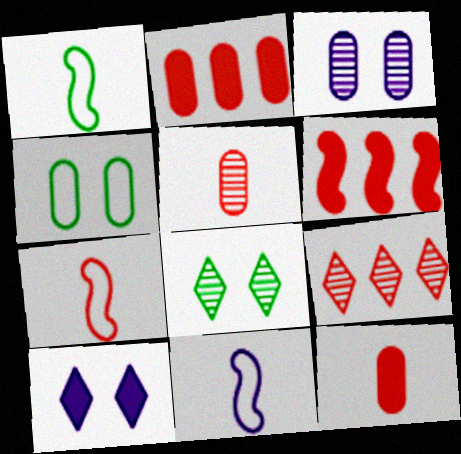[[1, 7, 11], 
[2, 8, 11]]